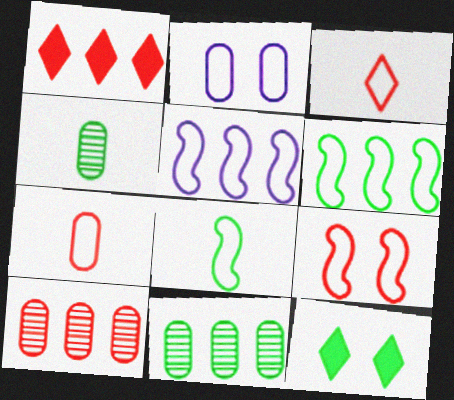[[1, 5, 11], 
[2, 3, 6], 
[4, 6, 12], 
[5, 8, 9], 
[8, 11, 12]]